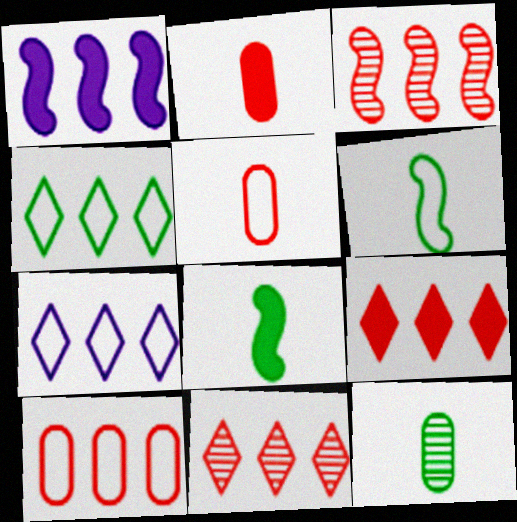[[3, 9, 10]]